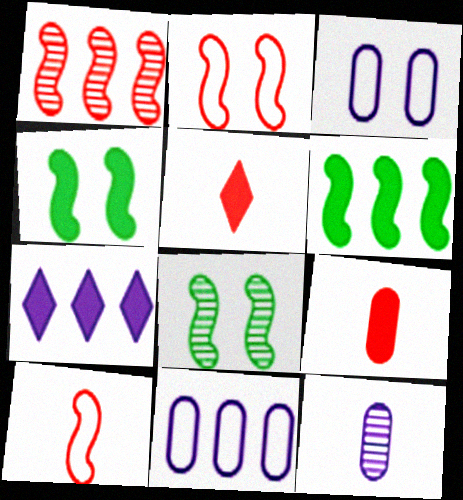[[4, 7, 9], 
[5, 8, 11]]